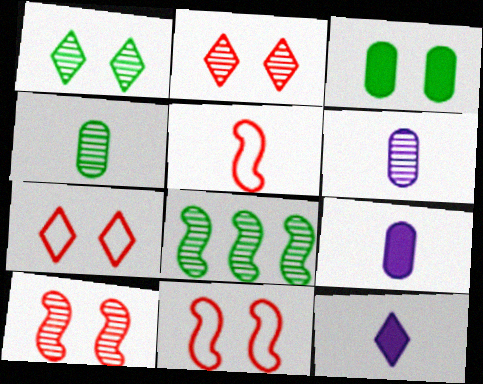[[1, 4, 8], 
[2, 6, 8], 
[4, 5, 12], 
[7, 8, 9]]